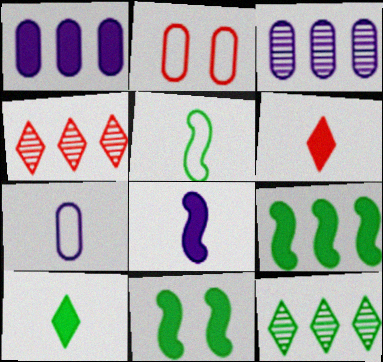[[1, 6, 11], 
[2, 8, 12], 
[4, 7, 11]]